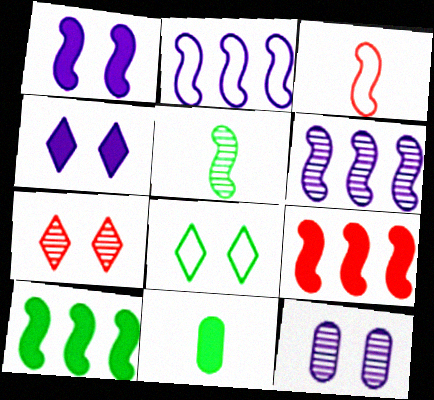[[2, 7, 11], 
[4, 7, 8], 
[4, 9, 11]]